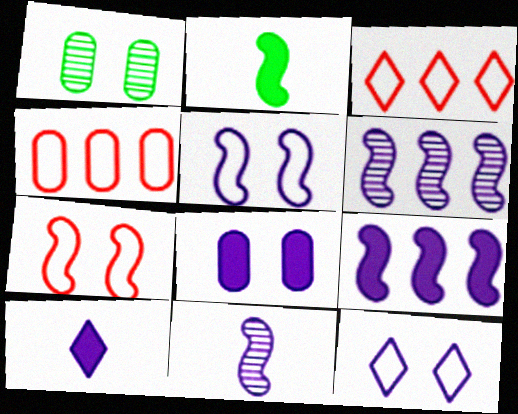[[2, 6, 7], 
[5, 9, 11], 
[8, 9, 10]]